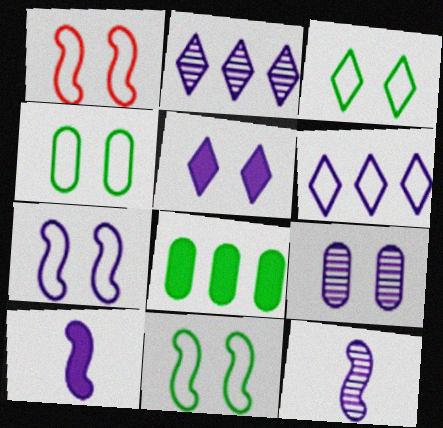[[1, 7, 11], 
[2, 9, 12], 
[3, 4, 11], 
[5, 7, 9], 
[6, 9, 10]]